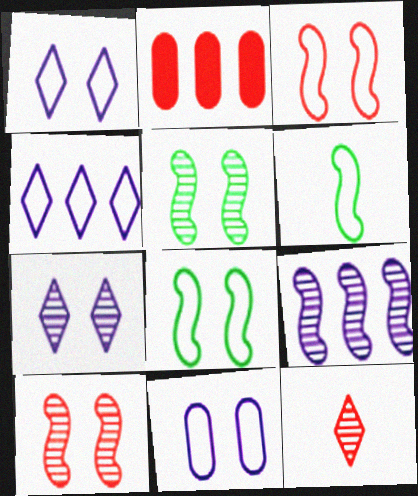[[2, 3, 12], 
[2, 6, 7]]